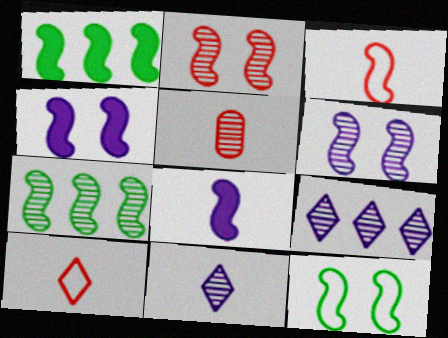[[1, 3, 6], 
[2, 4, 12], 
[3, 4, 7]]